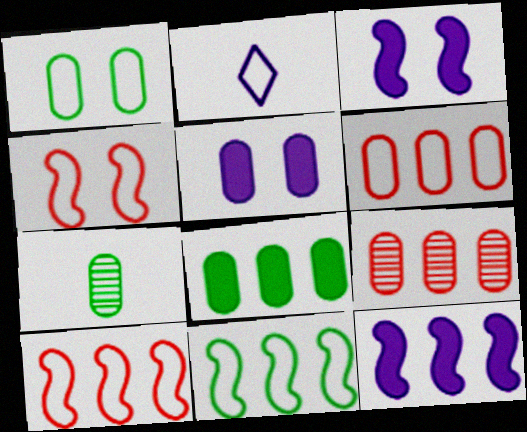[[1, 2, 10], 
[1, 7, 8], 
[5, 6, 7]]